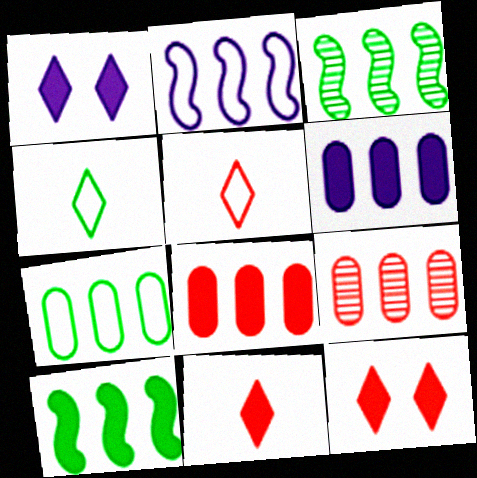[[6, 7, 9]]